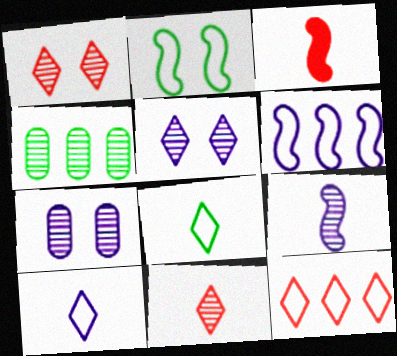[[1, 4, 9]]